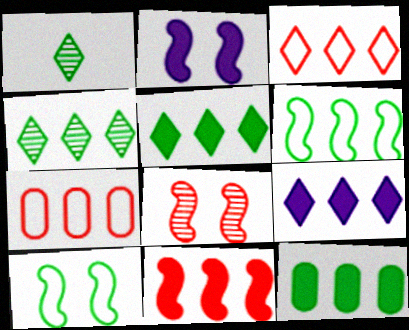[[1, 2, 7], 
[1, 10, 12], 
[2, 8, 10], 
[3, 4, 9], 
[4, 6, 12], 
[9, 11, 12]]